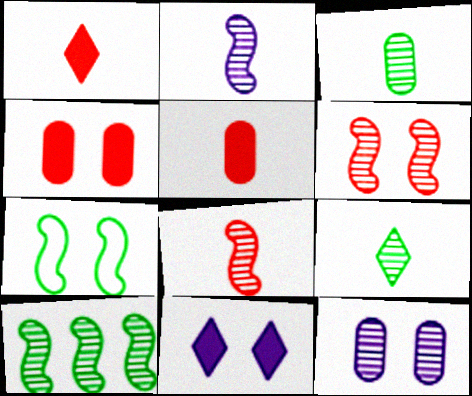[[2, 6, 10]]